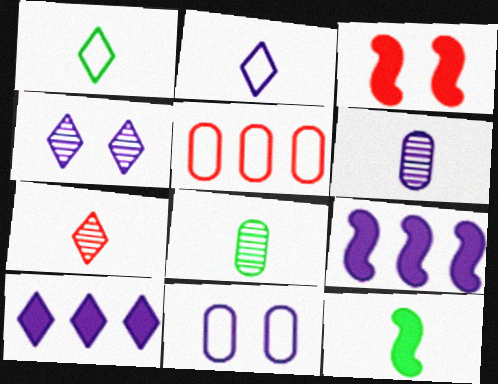[[1, 8, 12], 
[2, 4, 10], 
[3, 5, 7], 
[3, 9, 12], 
[4, 5, 12]]